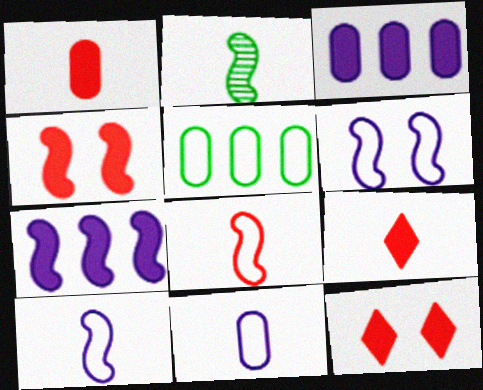[[2, 9, 11]]